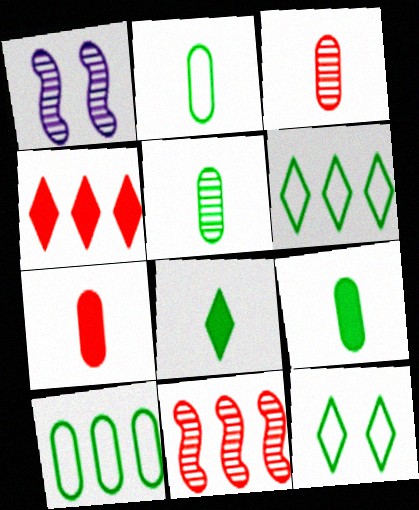[[1, 2, 4], 
[1, 6, 7], 
[2, 5, 9]]